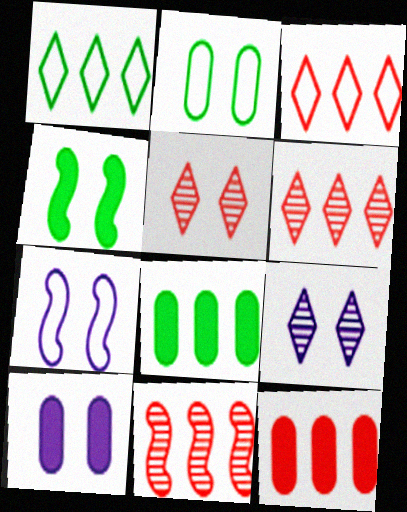[[3, 11, 12], 
[7, 9, 10]]